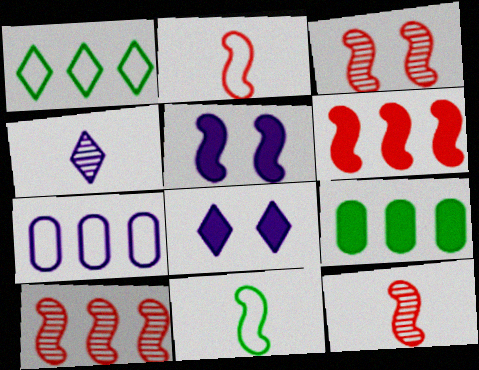[[2, 3, 6], 
[3, 10, 12], 
[4, 5, 7], 
[5, 10, 11]]